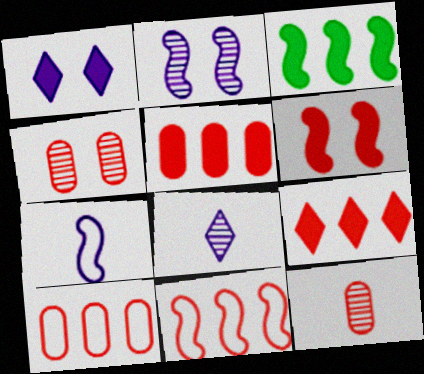[]